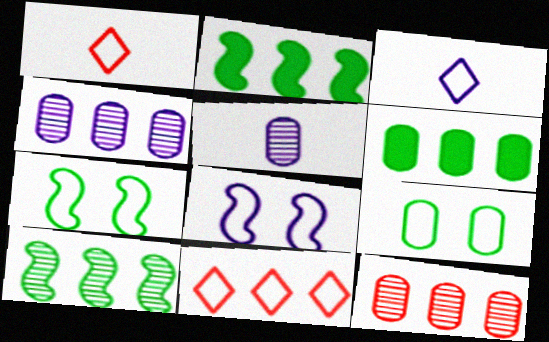[[2, 4, 11]]